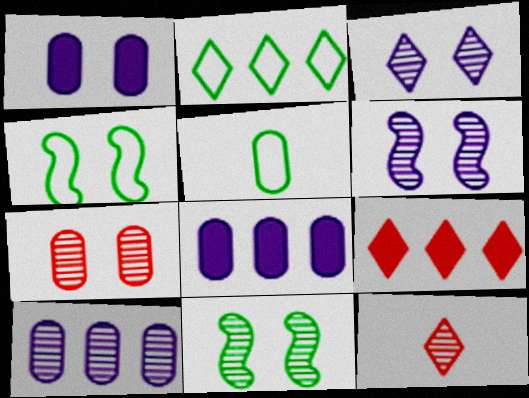[[2, 4, 5], 
[3, 7, 11], 
[4, 8, 12], 
[5, 6, 9], 
[5, 7, 8], 
[10, 11, 12]]